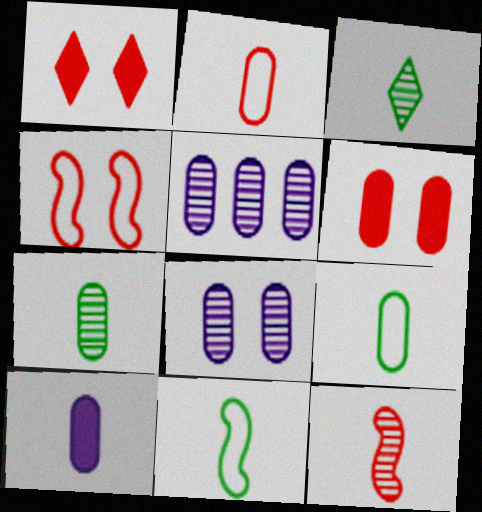[[1, 5, 11], 
[2, 7, 10], 
[5, 6, 9]]